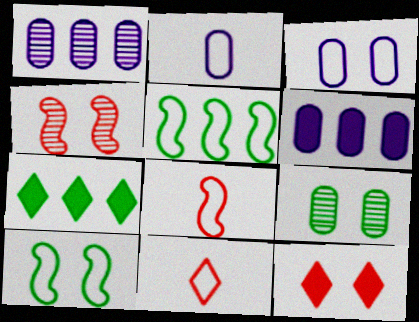[[2, 4, 7], 
[3, 5, 11]]